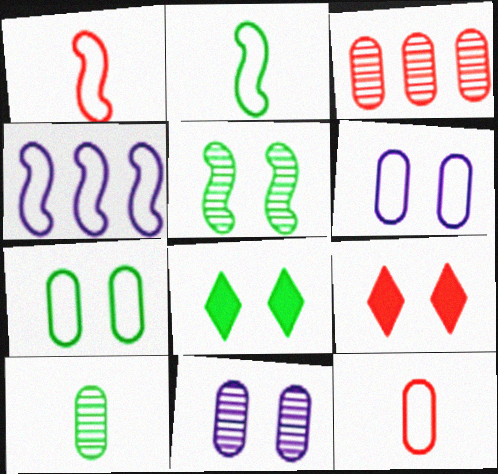[[1, 3, 9], 
[3, 10, 11], 
[4, 9, 10], 
[5, 6, 9], 
[5, 7, 8]]